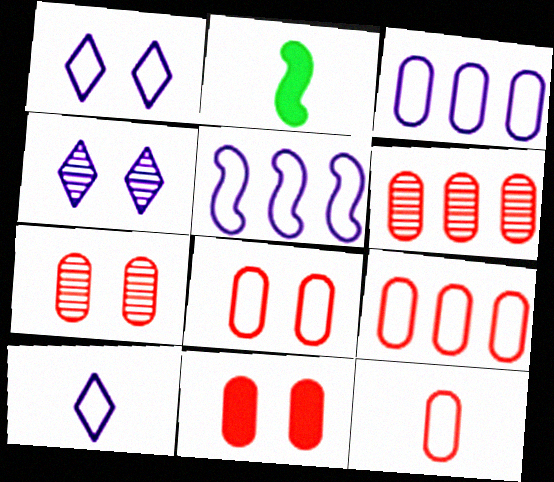[[1, 2, 6], 
[2, 4, 9], 
[6, 11, 12], 
[7, 8, 11], 
[8, 9, 12]]